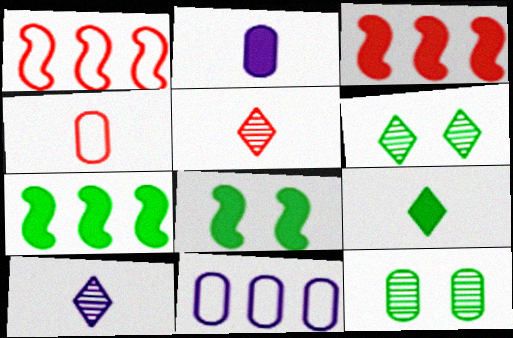[[1, 2, 6], 
[5, 8, 11]]